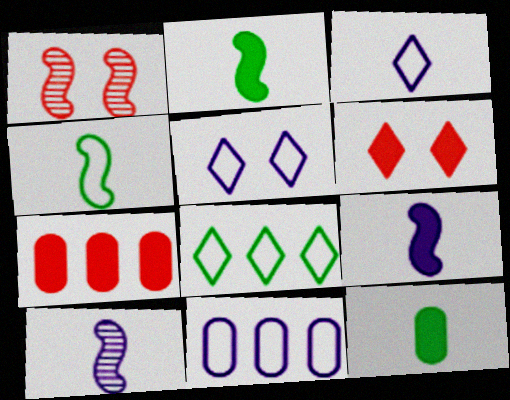[]